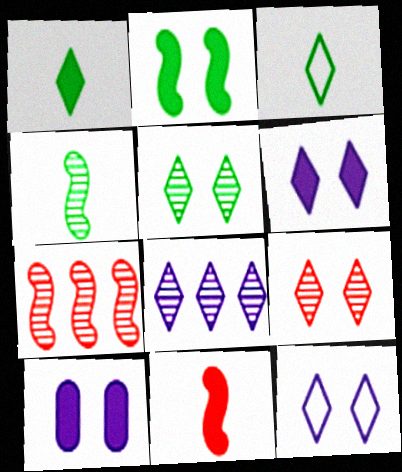[[3, 7, 10]]